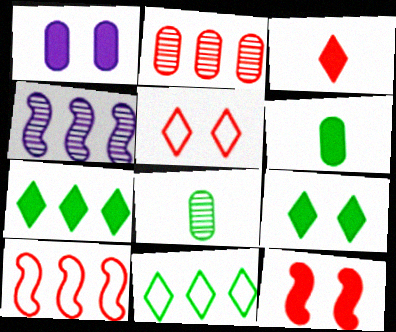[[1, 9, 12], 
[4, 5, 6]]